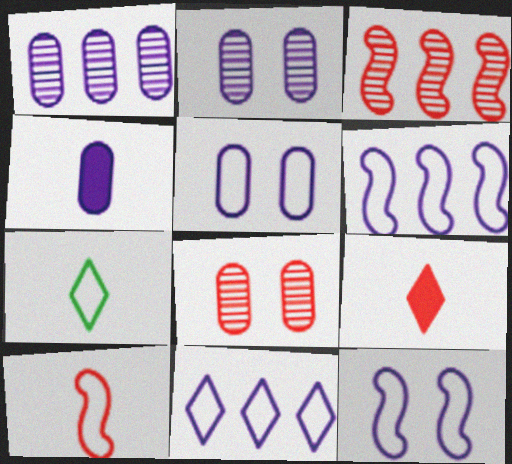[[1, 4, 5]]